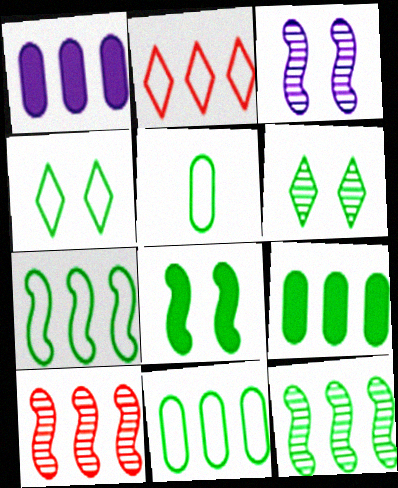[[1, 2, 12], 
[4, 5, 7]]